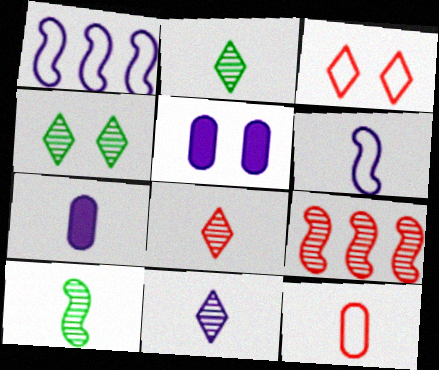[[1, 5, 11], 
[2, 8, 11], 
[6, 7, 11]]